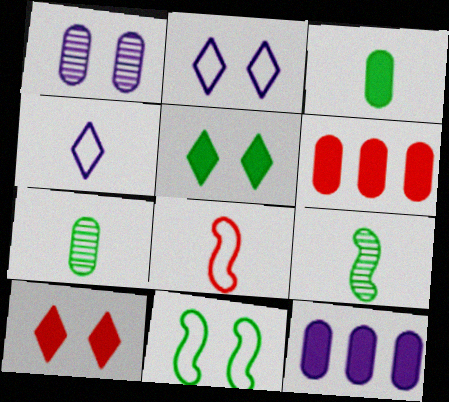[[1, 10, 11], 
[2, 6, 9]]